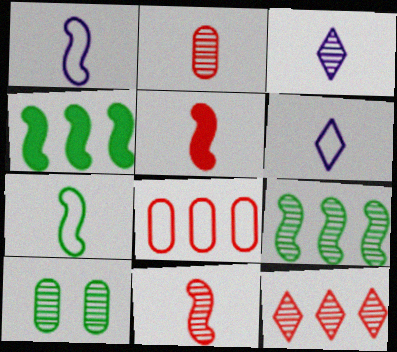[]